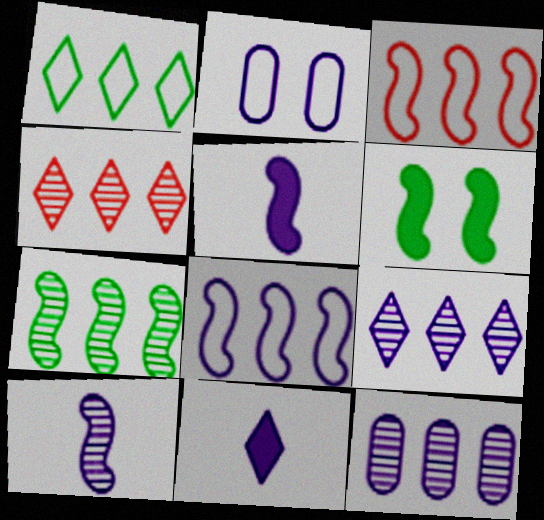[[2, 5, 9], 
[3, 6, 10], 
[4, 7, 12]]